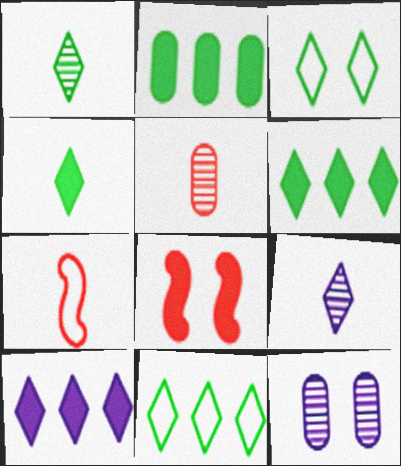[[1, 3, 6], 
[3, 8, 12], 
[6, 7, 12]]